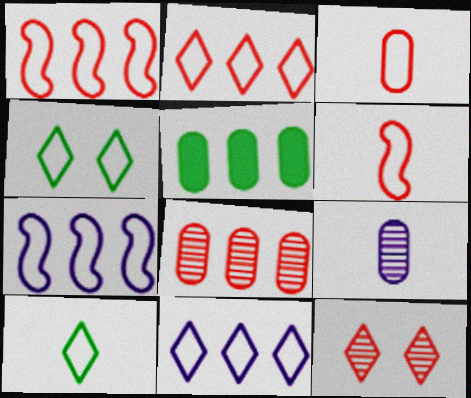[[3, 4, 7]]